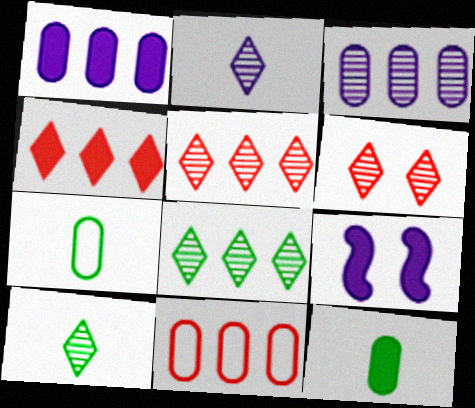[[2, 6, 8], 
[4, 9, 12], 
[5, 7, 9], 
[9, 10, 11]]